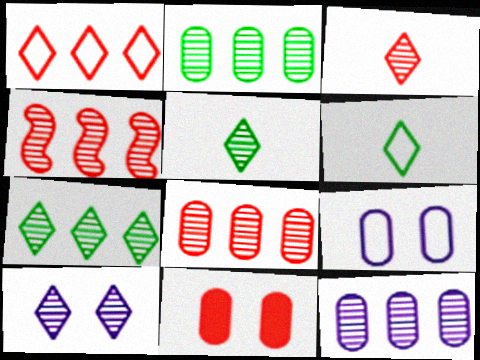[[2, 8, 12], 
[3, 7, 10], 
[4, 7, 12]]